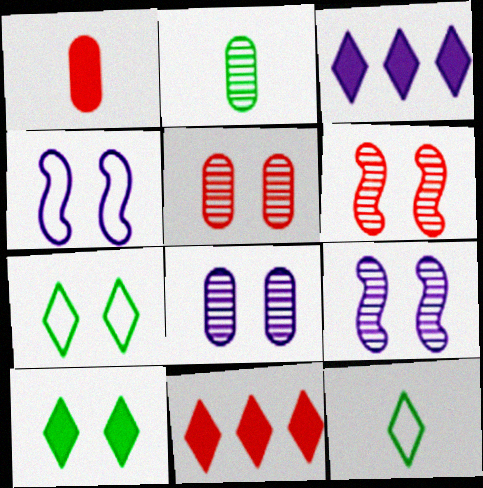[[2, 4, 11], 
[4, 5, 10]]